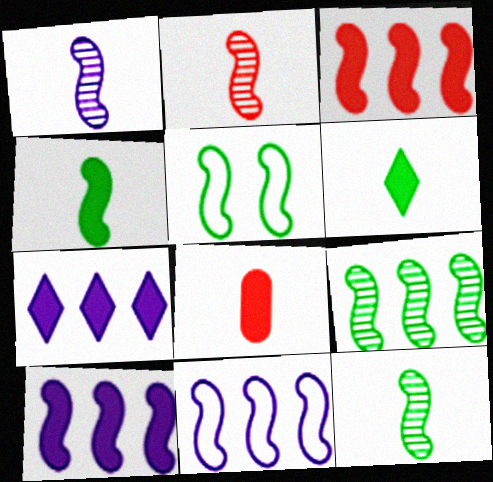[[1, 2, 12], 
[1, 3, 5], 
[2, 5, 10], 
[3, 9, 11], 
[4, 5, 9]]